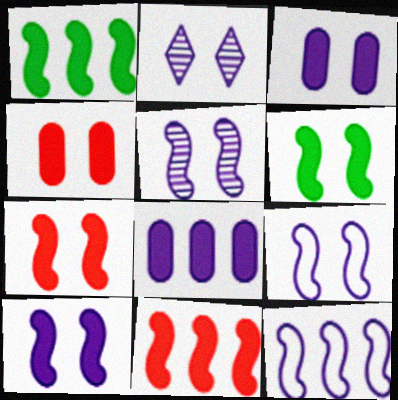[[2, 3, 9], 
[5, 9, 10], 
[6, 7, 10]]